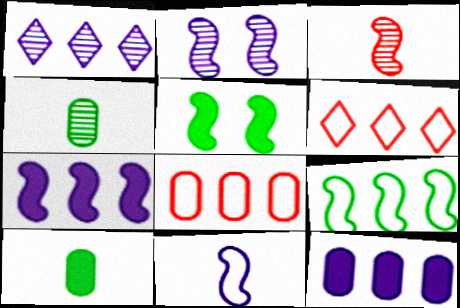[[2, 6, 10], 
[2, 7, 11]]